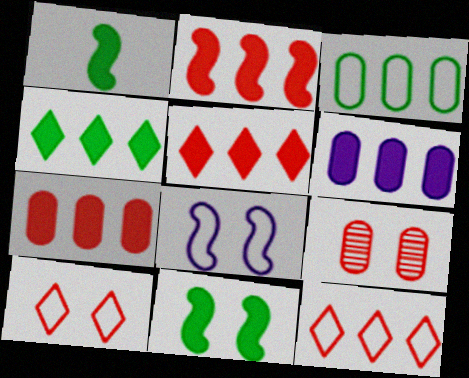[[2, 4, 6], 
[2, 5, 7]]